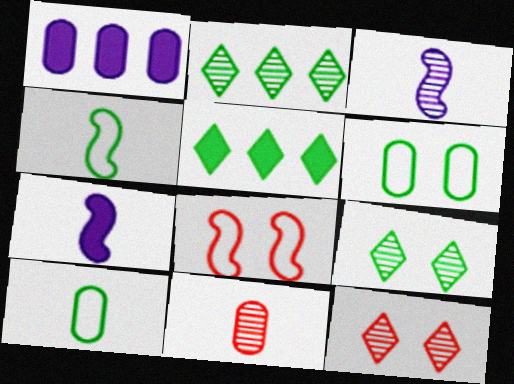[[1, 4, 12], 
[1, 6, 11]]